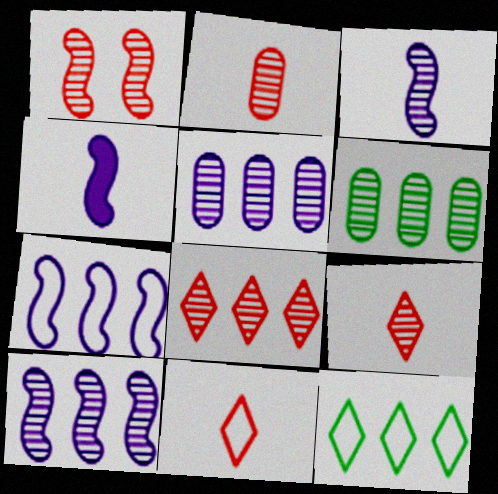[[1, 2, 8], 
[6, 8, 10]]